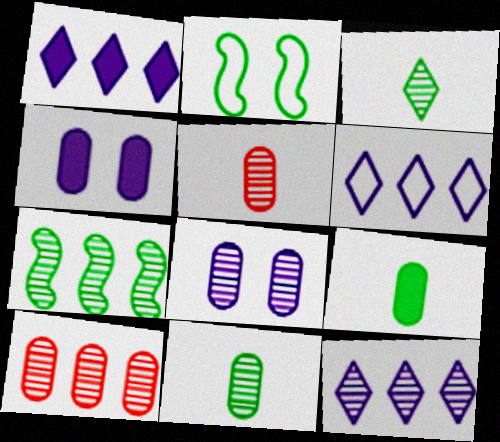[[1, 2, 5], 
[1, 6, 12], 
[7, 10, 12], 
[8, 10, 11]]